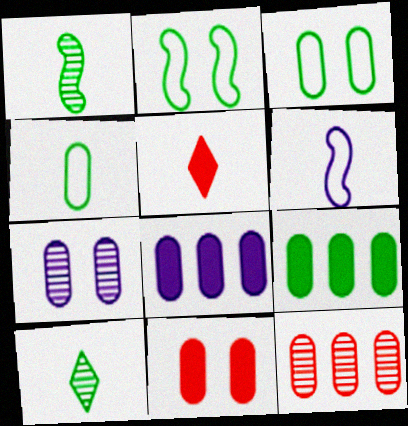[[2, 9, 10], 
[3, 7, 11]]